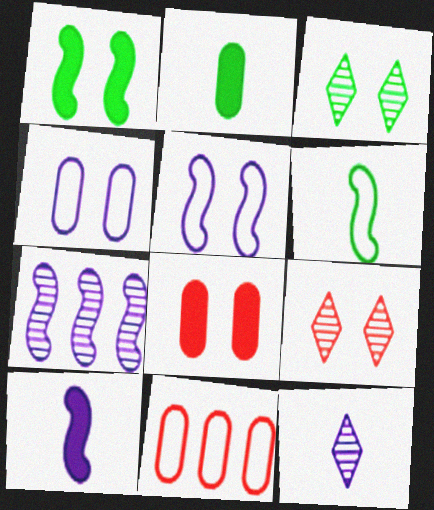[[1, 4, 9], 
[1, 11, 12], 
[3, 5, 8], 
[3, 10, 11], 
[5, 7, 10]]